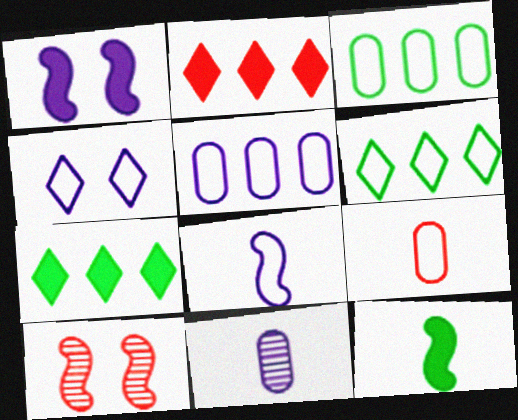[[2, 9, 10], 
[4, 5, 8]]